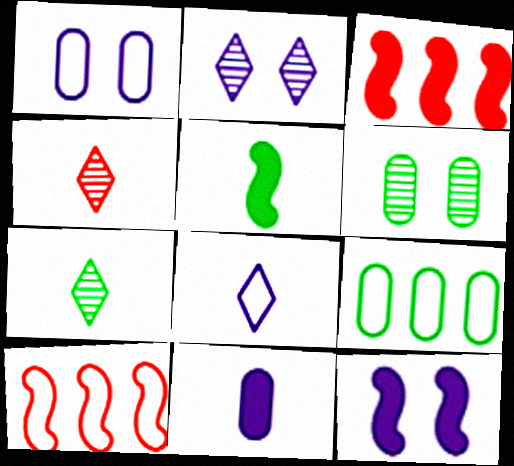[[1, 2, 12], 
[1, 3, 7], 
[3, 5, 12], 
[3, 6, 8], 
[4, 9, 12]]